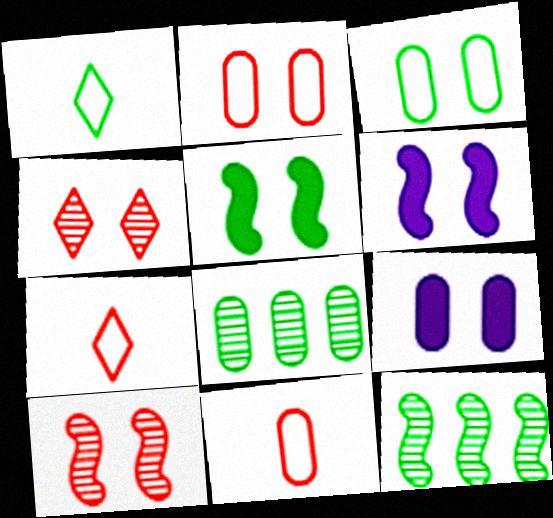[[1, 5, 8], 
[3, 4, 6], 
[6, 7, 8], 
[7, 9, 12], 
[8, 9, 11]]